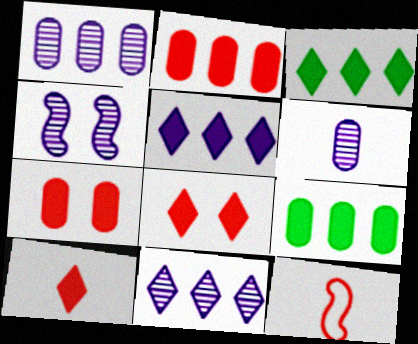[[4, 6, 11]]